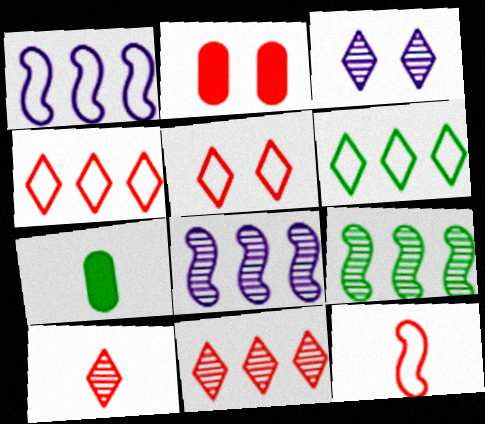[[2, 11, 12], 
[5, 7, 8]]